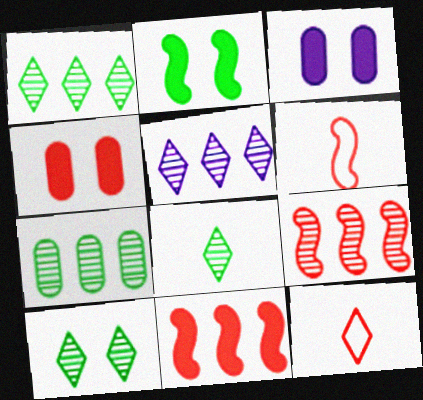[[1, 3, 6], 
[1, 8, 10], 
[4, 9, 12], 
[5, 7, 9]]